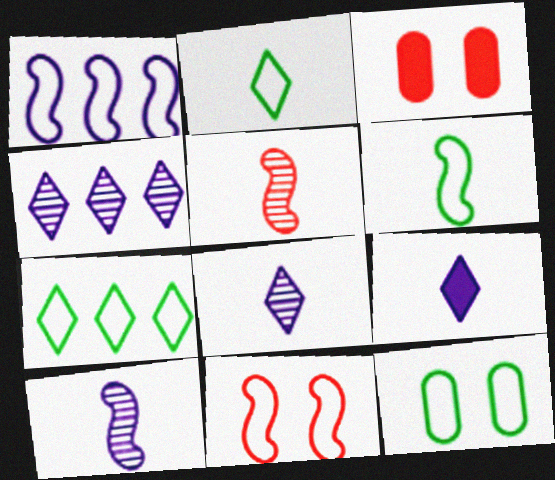[[1, 6, 11], 
[3, 4, 6], 
[3, 7, 10], 
[6, 7, 12]]